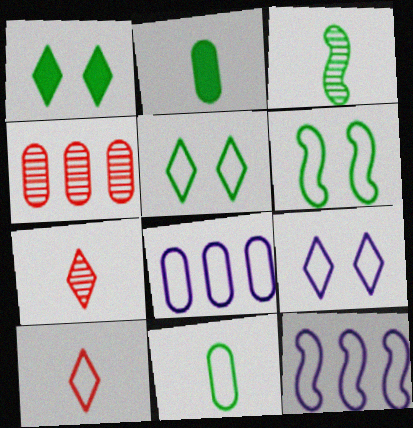[[6, 8, 10]]